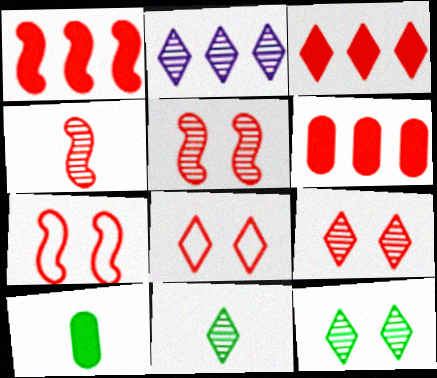[[1, 3, 6], 
[1, 4, 7], 
[2, 7, 10], 
[2, 9, 11], 
[4, 6, 8]]